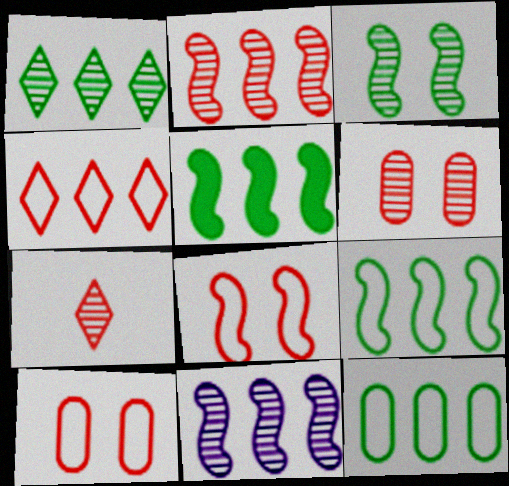[[1, 5, 12], 
[2, 6, 7]]